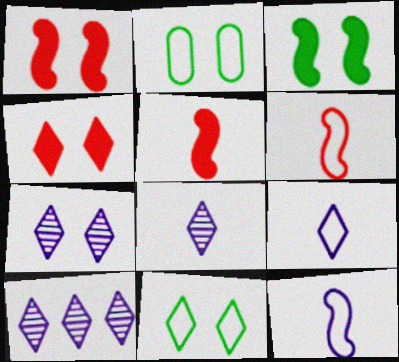[[1, 2, 7], 
[2, 5, 10], 
[4, 7, 11], 
[7, 8, 10]]